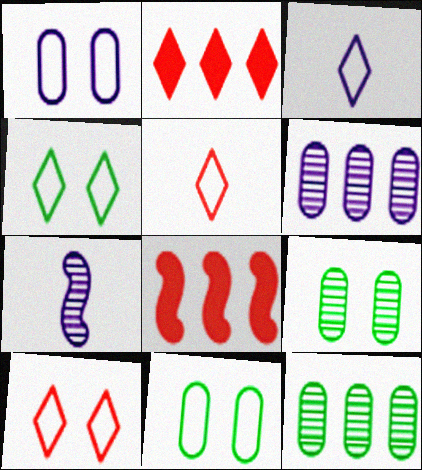[[2, 7, 11], 
[3, 8, 9]]